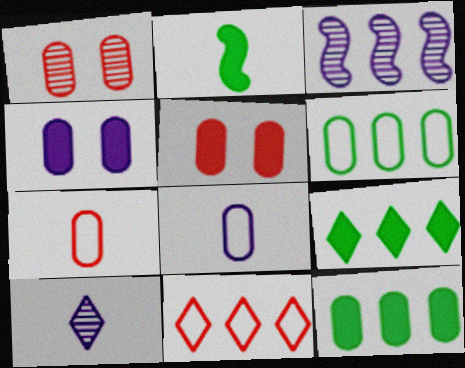[[1, 8, 12], 
[2, 7, 10], 
[3, 11, 12]]